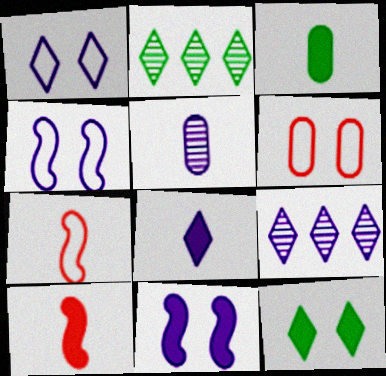[[1, 8, 9], 
[3, 8, 10]]